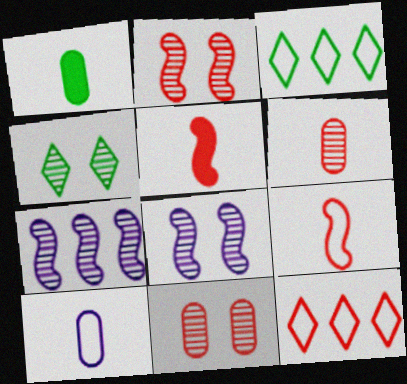[[1, 6, 10], 
[1, 8, 12], 
[4, 6, 7], 
[4, 8, 11], 
[5, 11, 12]]